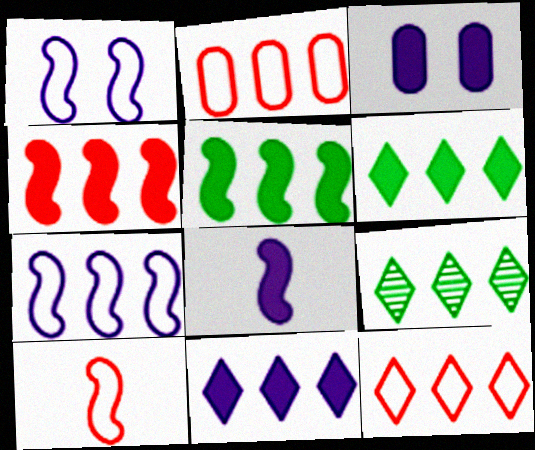[[3, 8, 11], 
[3, 9, 10], 
[9, 11, 12]]